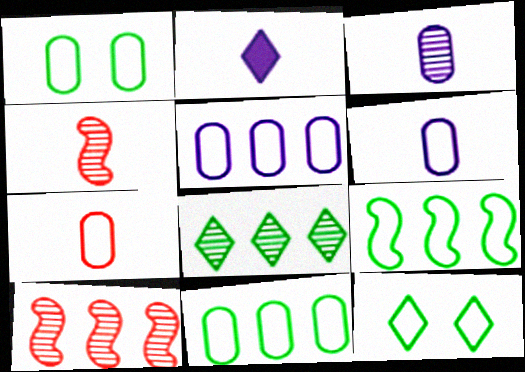[[1, 2, 10], 
[1, 5, 7]]